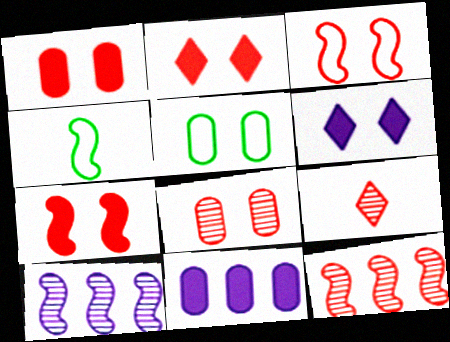[[1, 2, 7], 
[2, 3, 8], 
[4, 7, 10], 
[8, 9, 12]]